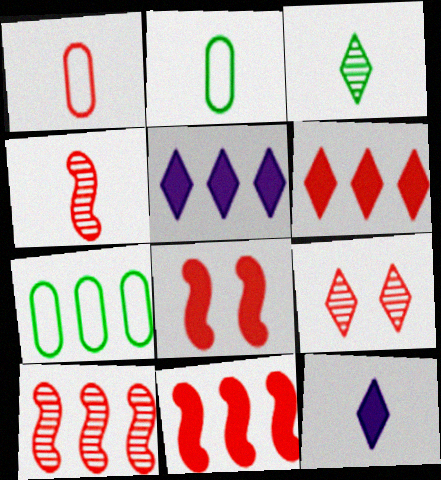[[1, 9, 11], 
[2, 4, 12], 
[5, 7, 10]]